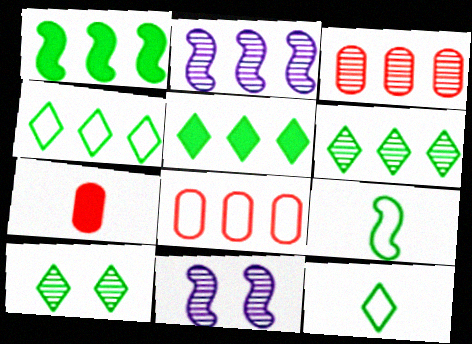[[2, 3, 6], 
[2, 5, 8], 
[4, 5, 6], 
[4, 7, 11], 
[5, 10, 12]]